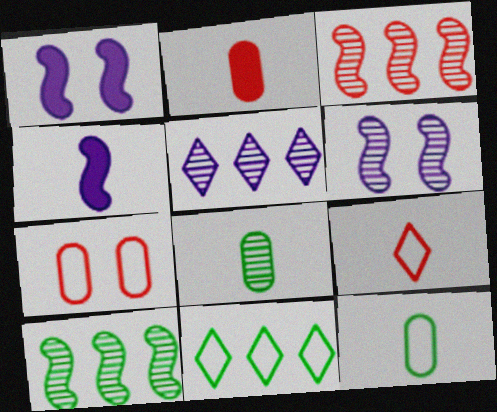[[2, 6, 11], 
[4, 8, 9]]